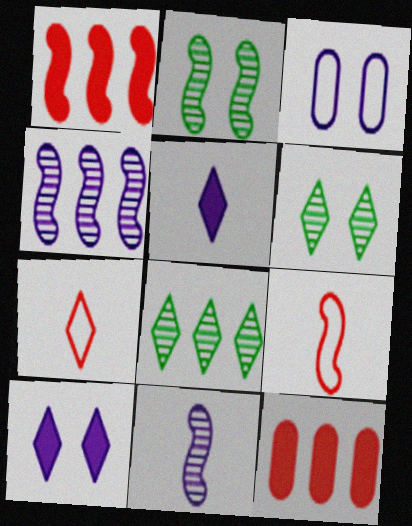[[3, 4, 5], 
[7, 8, 10]]